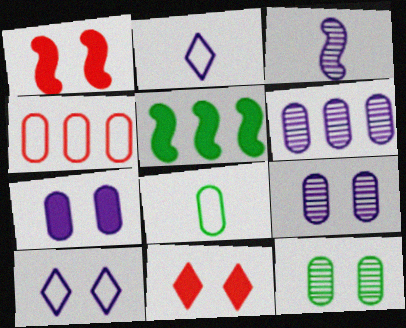[[1, 10, 12]]